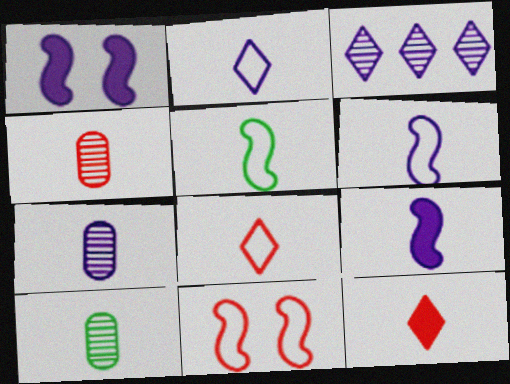[[2, 7, 9], 
[4, 7, 10], 
[5, 7, 12], 
[6, 10, 12], 
[8, 9, 10]]